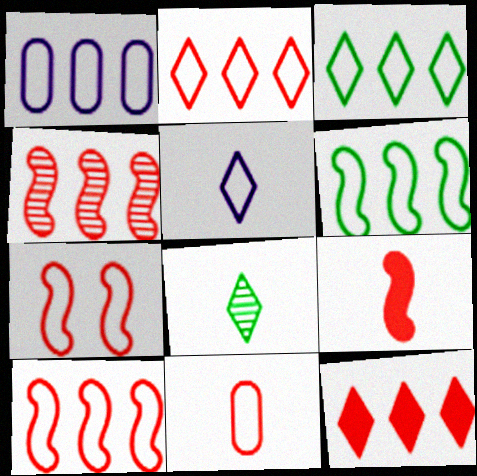[[1, 2, 6], 
[1, 3, 10], 
[2, 7, 11], 
[4, 7, 9]]